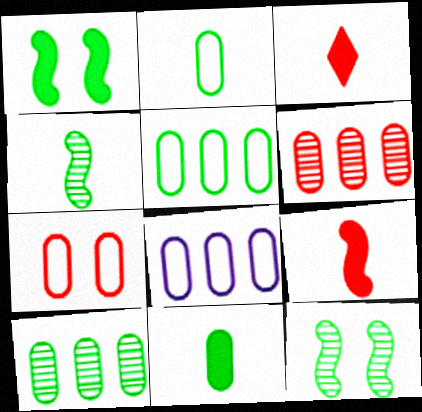[[2, 7, 8], 
[3, 8, 12]]